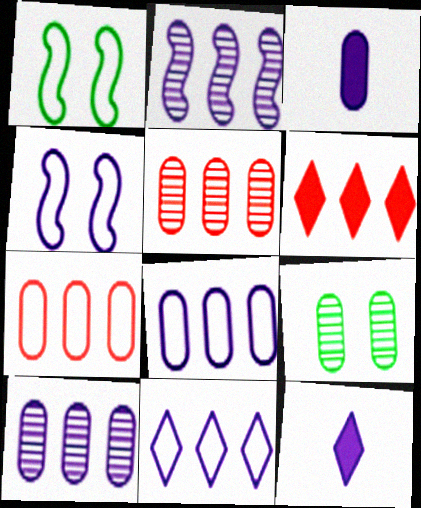[[1, 5, 12], 
[3, 7, 9], 
[4, 10, 12]]